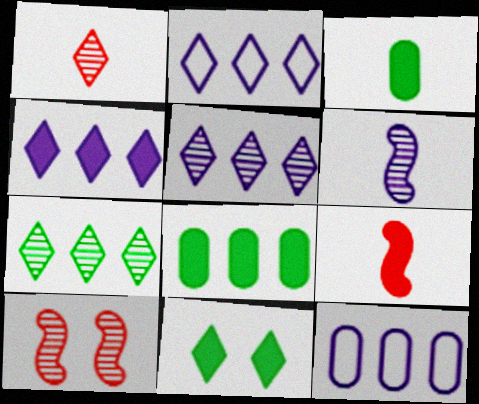[[1, 2, 11], 
[2, 3, 10], 
[2, 4, 5]]